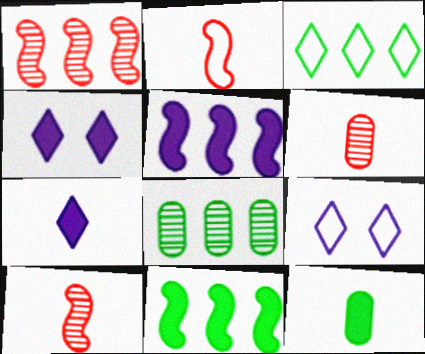[[1, 9, 12], 
[2, 4, 8], 
[3, 8, 11], 
[6, 9, 11]]